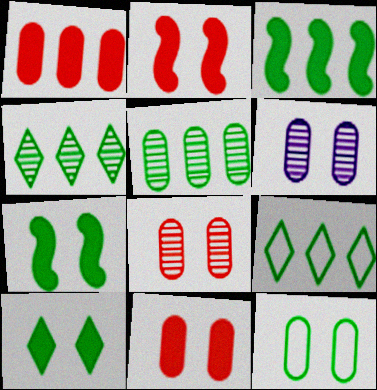[[3, 5, 9], 
[6, 11, 12]]